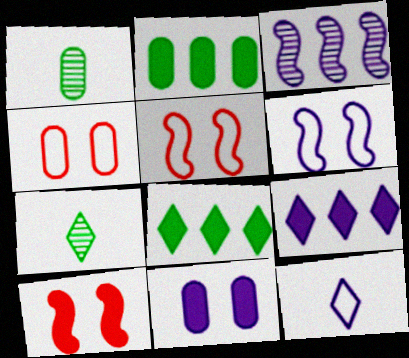[[1, 5, 9], 
[3, 11, 12]]